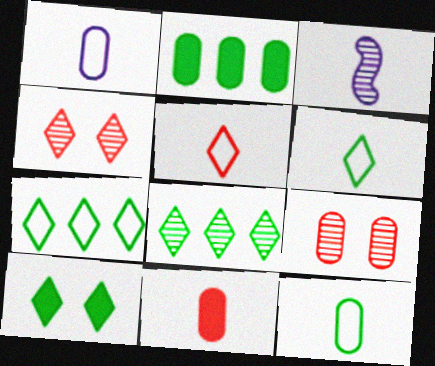[[1, 2, 9], 
[3, 6, 11], 
[3, 8, 9], 
[6, 8, 10]]